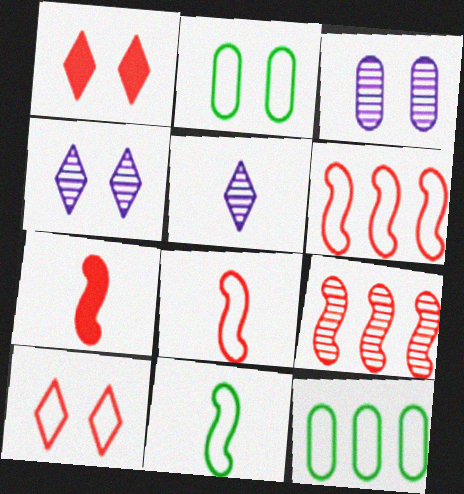[[4, 7, 12]]